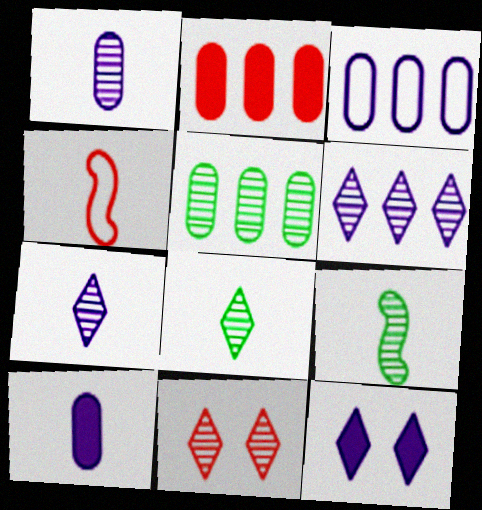[[2, 3, 5], 
[2, 4, 11], 
[4, 5, 12], 
[4, 8, 10], 
[6, 8, 11]]